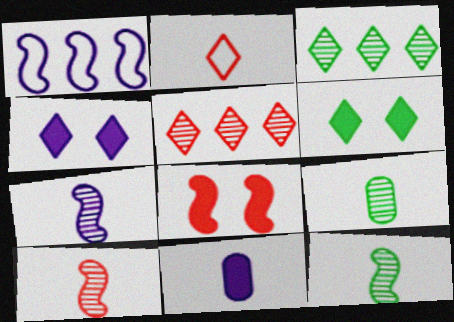[[1, 8, 12], 
[2, 3, 4], 
[2, 11, 12], 
[7, 10, 12]]